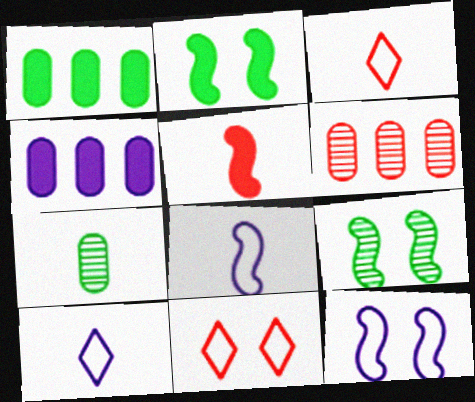[[2, 6, 10], 
[3, 4, 9], 
[5, 6, 11], 
[5, 7, 10]]